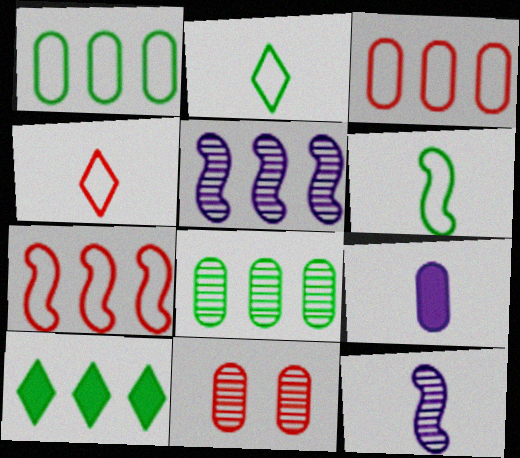[[1, 9, 11], 
[3, 5, 10]]